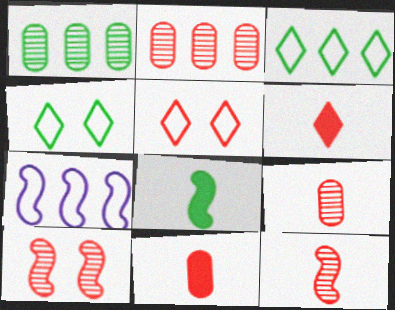[[1, 4, 8], 
[7, 8, 10]]